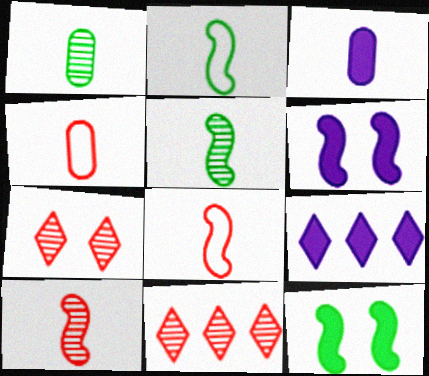[[1, 3, 4], 
[3, 6, 9]]